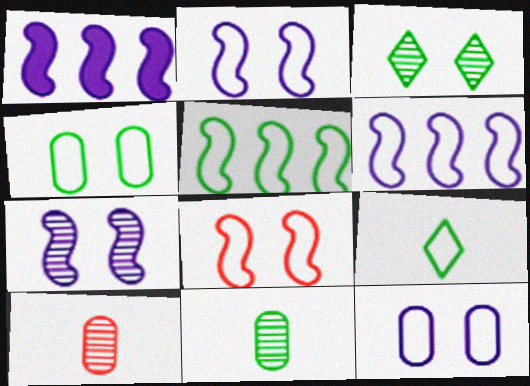[[4, 5, 9]]